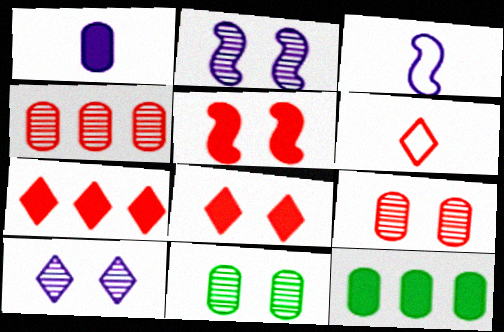[[2, 6, 12], 
[3, 7, 11], 
[4, 5, 6]]